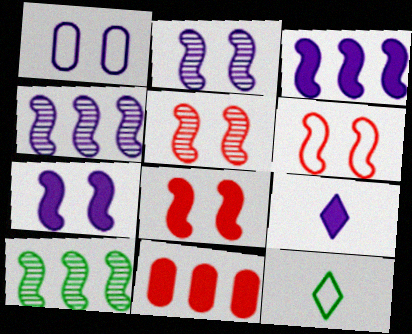[[1, 4, 9], 
[2, 11, 12], 
[5, 6, 8]]